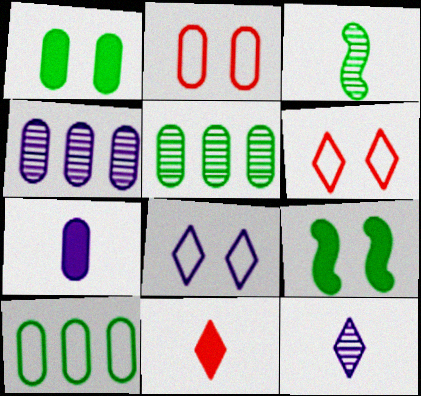[[2, 5, 7]]